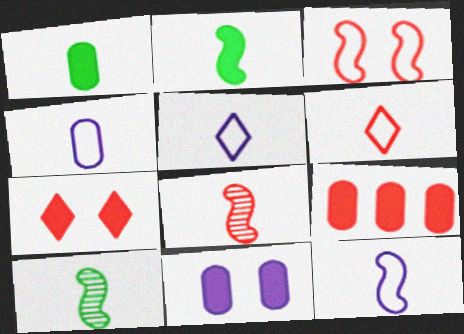[[1, 5, 8], 
[1, 9, 11], 
[2, 8, 12], 
[4, 5, 12]]